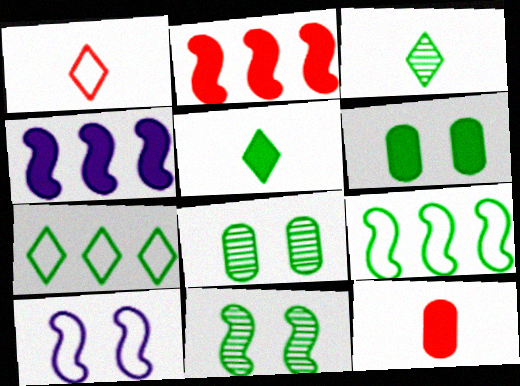[[1, 4, 8], 
[3, 6, 9], 
[5, 8, 9]]